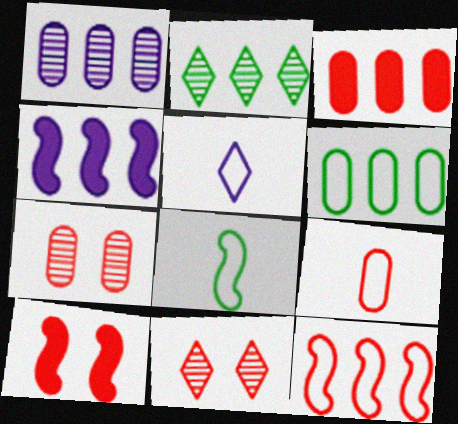[[1, 3, 6], 
[3, 7, 9], 
[5, 8, 9]]